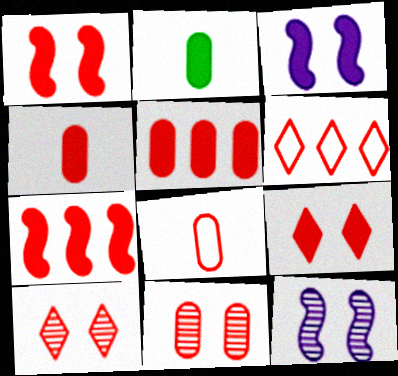[[2, 6, 12], 
[4, 7, 9], 
[5, 8, 11], 
[7, 8, 10]]